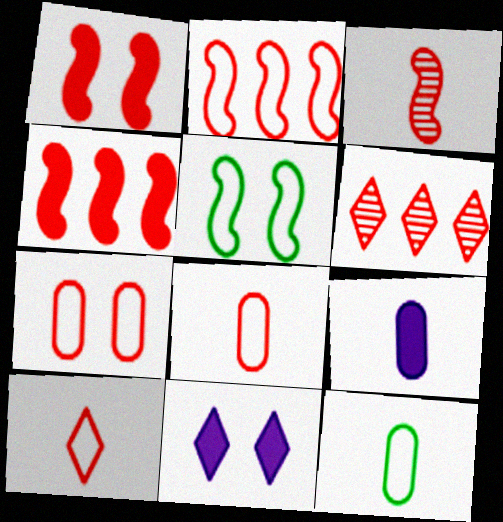[[1, 2, 3], 
[1, 6, 8], 
[2, 7, 10], 
[5, 6, 9]]